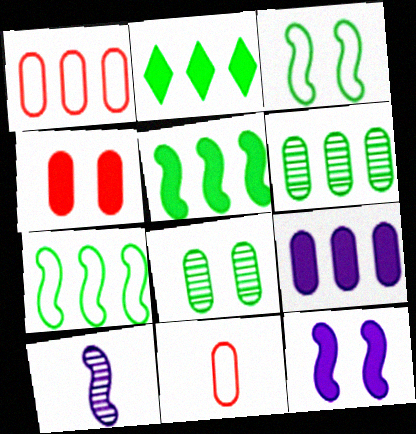[[1, 6, 9], 
[2, 6, 7], 
[8, 9, 11]]